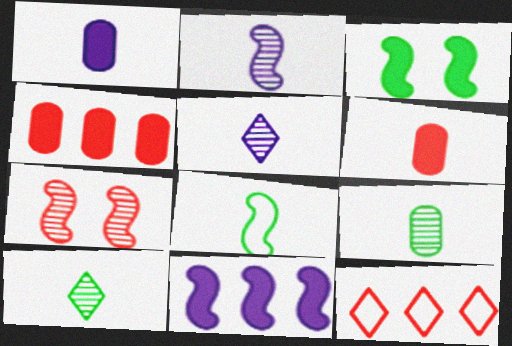[[5, 6, 8], 
[6, 7, 12], 
[7, 8, 11]]